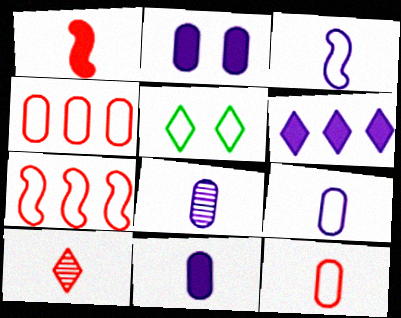[[1, 10, 12], 
[3, 4, 5], 
[5, 6, 10], 
[5, 7, 9], 
[8, 9, 11]]